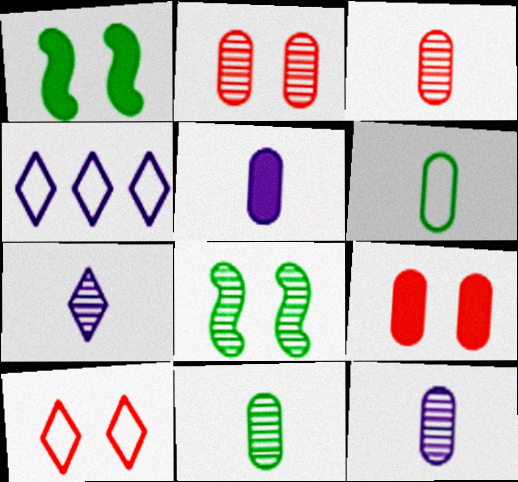[[1, 3, 4], 
[3, 5, 6], 
[3, 11, 12]]